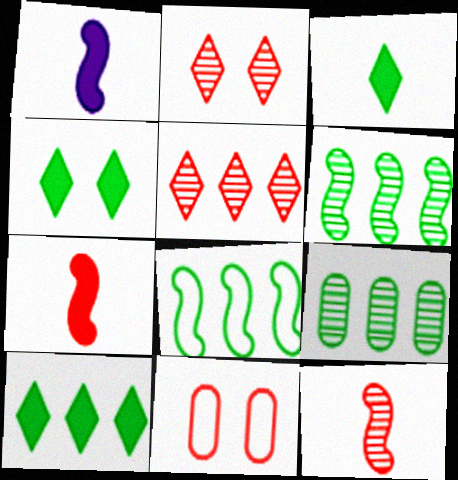[[3, 4, 10], 
[5, 7, 11], 
[8, 9, 10]]